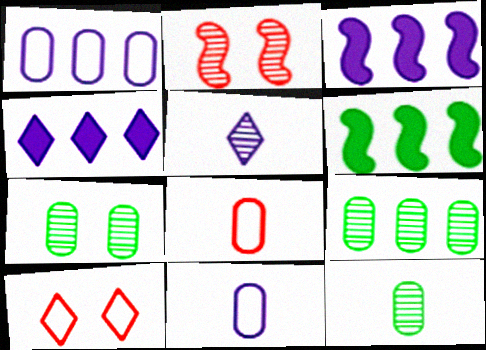[[2, 5, 9], 
[3, 10, 12], 
[7, 9, 12]]